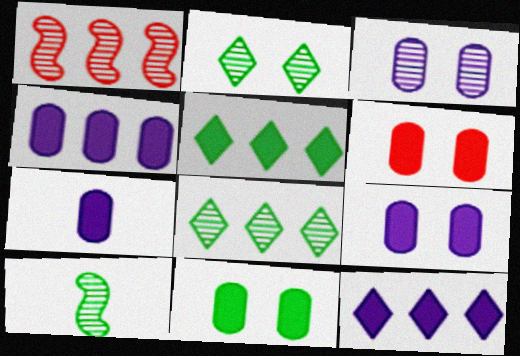[[4, 7, 9], 
[6, 9, 11]]